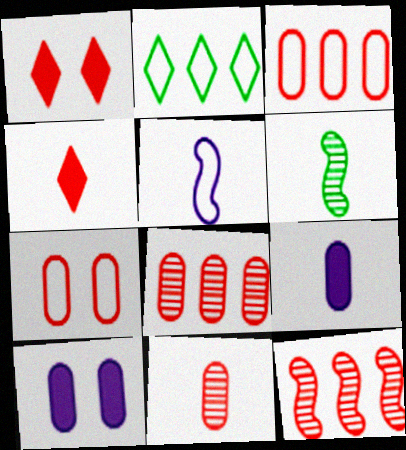[[2, 5, 7], 
[4, 7, 12]]